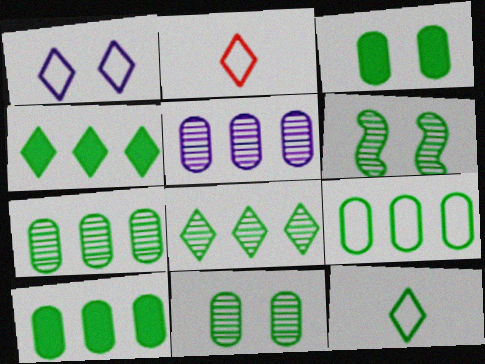[[6, 10, 12], 
[7, 9, 10]]